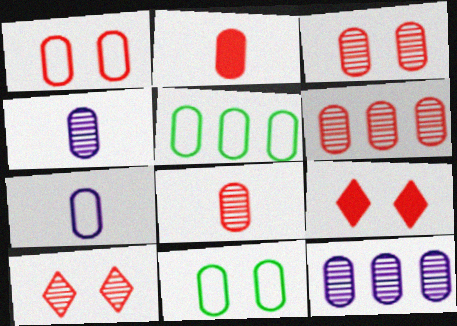[[1, 2, 6], 
[1, 5, 7], 
[2, 11, 12], 
[3, 6, 8]]